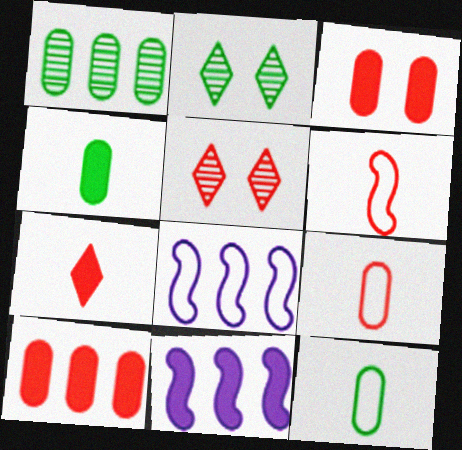[[2, 9, 11], 
[4, 5, 8], 
[5, 6, 10], 
[5, 11, 12]]